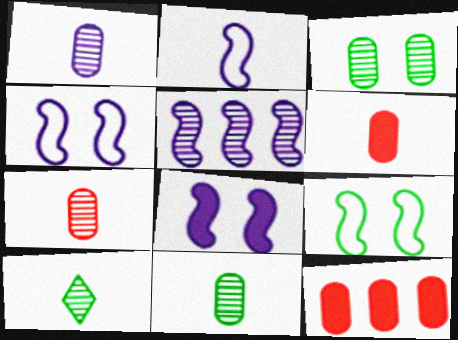[[1, 7, 11], 
[2, 5, 8], 
[2, 6, 10], 
[4, 10, 12]]